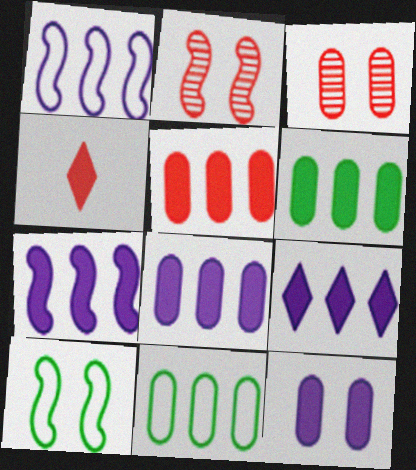[[5, 6, 8], 
[7, 8, 9]]